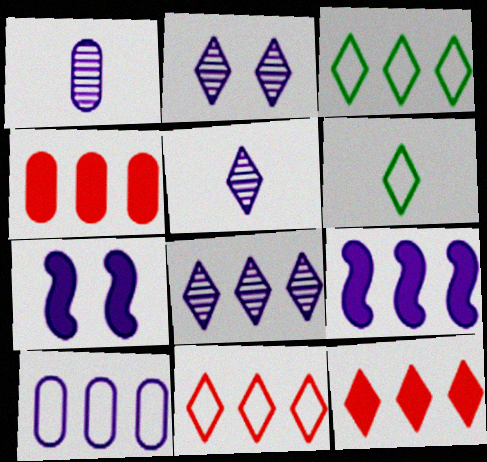[[2, 5, 8], 
[2, 6, 12], 
[3, 8, 12], 
[5, 7, 10], 
[8, 9, 10]]